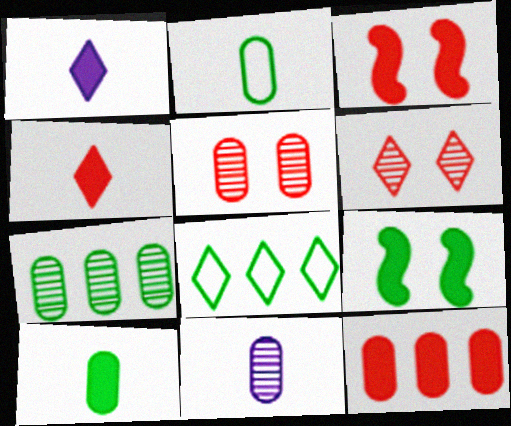[[1, 6, 8], 
[1, 9, 12], 
[3, 4, 12], 
[3, 8, 11], 
[5, 7, 11]]